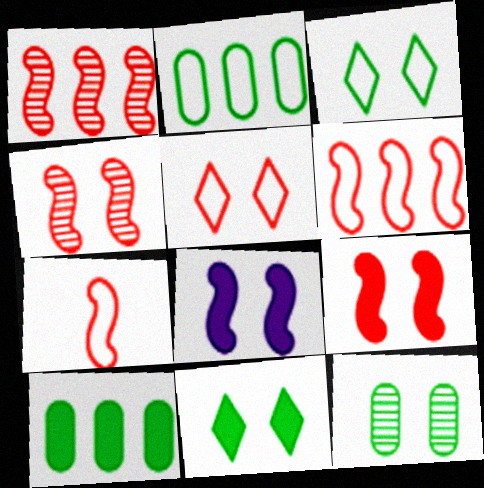[[1, 7, 9], 
[5, 8, 12]]